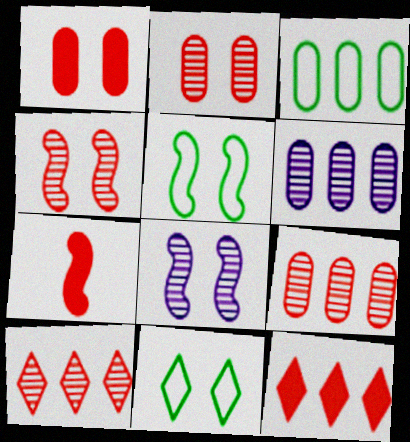[[1, 7, 12], 
[1, 8, 11], 
[6, 7, 11]]